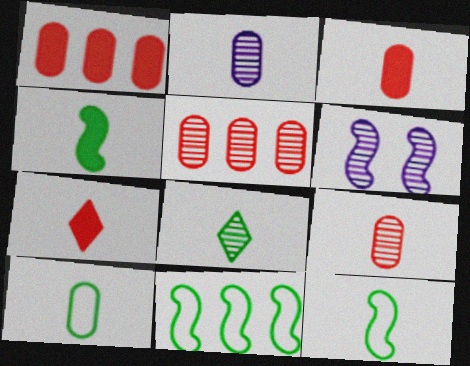[[2, 3, 10], 
[2, 7, 12], 
[4, 8, 10], 
[5, 6, 8]]